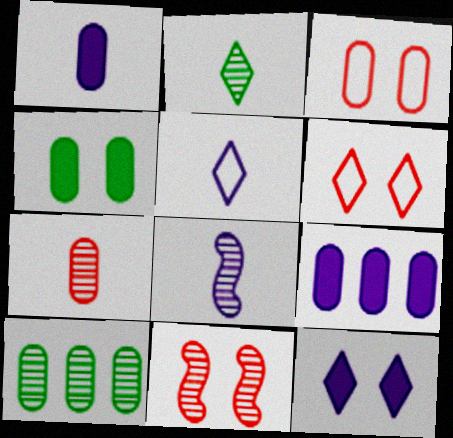[[1, 3, 10], 
[1, 5, 8], 
[2, 7, 8]]